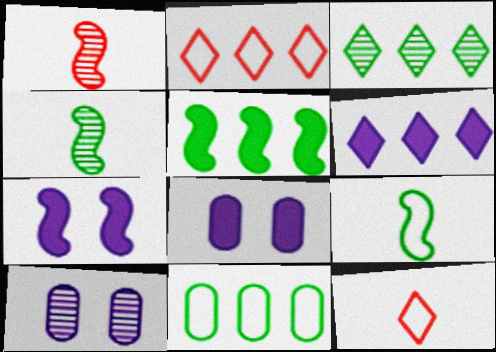[[1, 3, 10], 
[2, 3, 6], 
[2, 4, 8], 
[3, 5, 11], 
[5, 10, 12]]